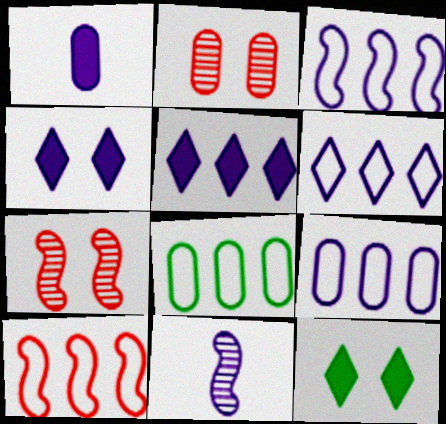[[1, 2, 8], 
[3, 6, 9], 
[4, 9, 11], 
[6, 8, 10]]